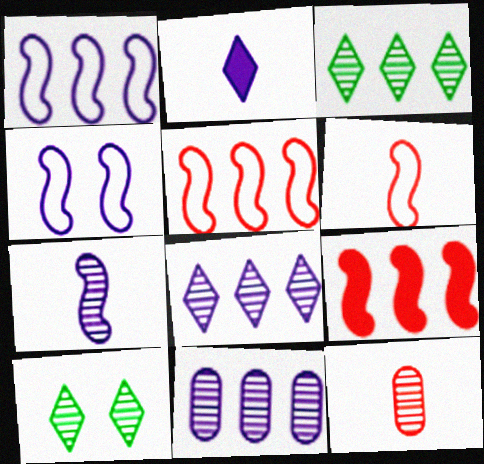[[2, 4, 11]]